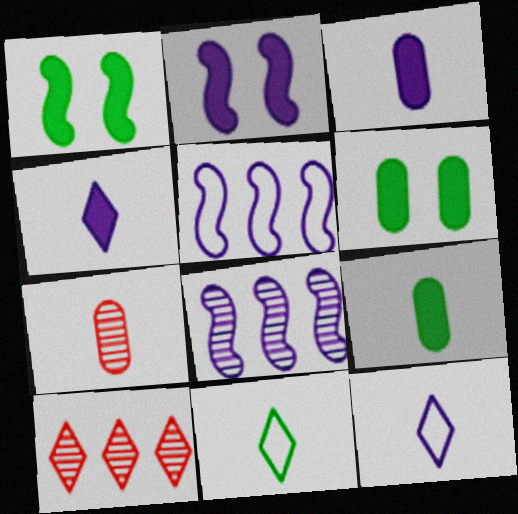[]